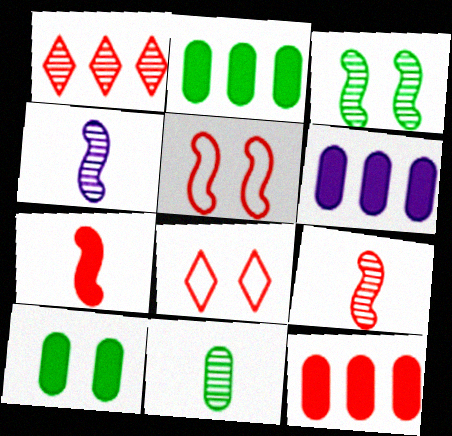[[2, 4, 8], 
[2, 6, 12], 
[8, 9, 12]]